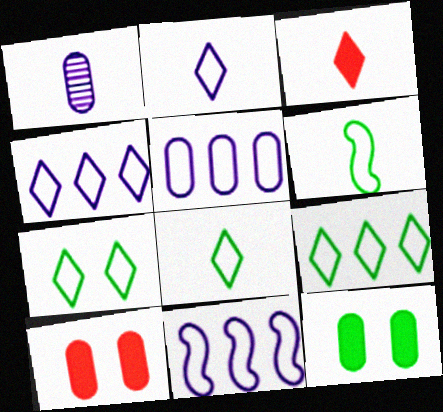[[1, 3, 6], 
[4, 5, 11], 
[7, 8, 9]]